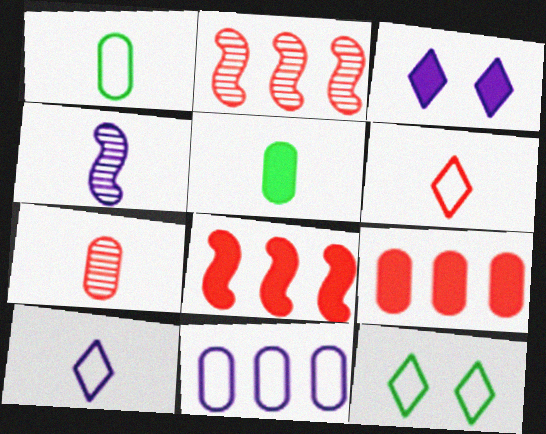[[1, 2, 3], 
[3, 4, 11], 
[3, 5, 8], 
[4, 5, 6], 
[4, 9, 12]]